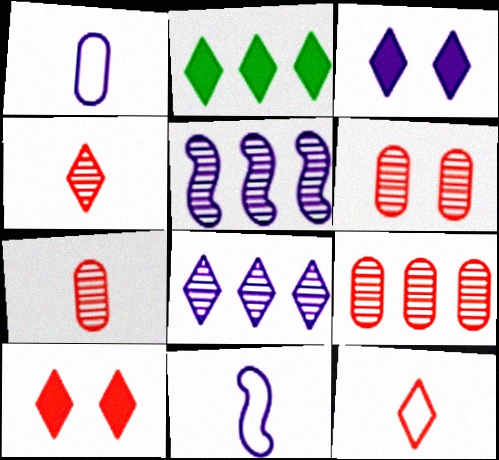[[1, 3, 5], 
[2, 6, 11], 
[6, 7, 9]]